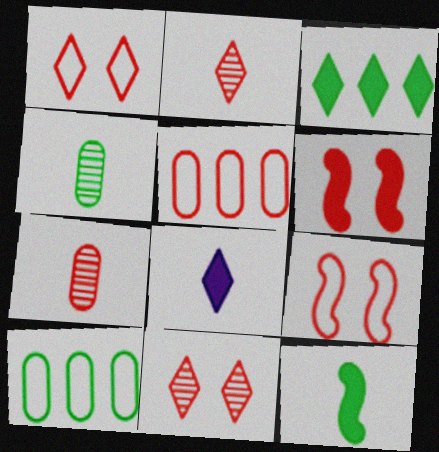[[2, 5, 6]]